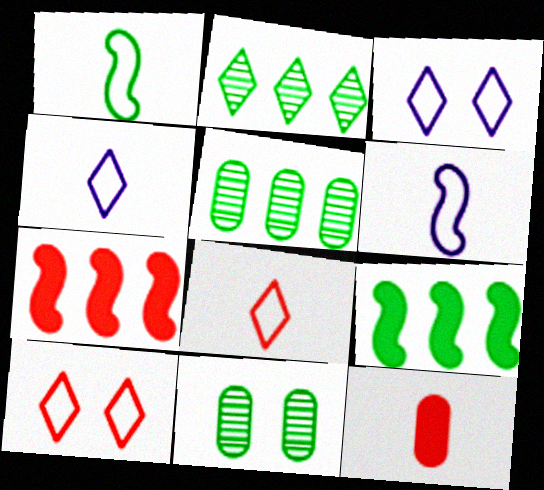[[4, 7, 11]]